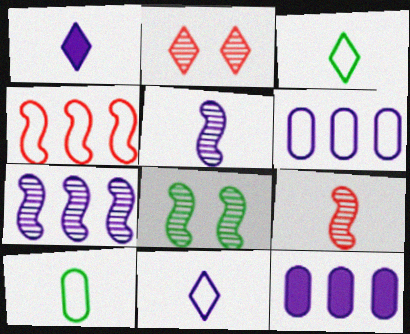[[1, 9, 10], 
[7, 8, 9]]